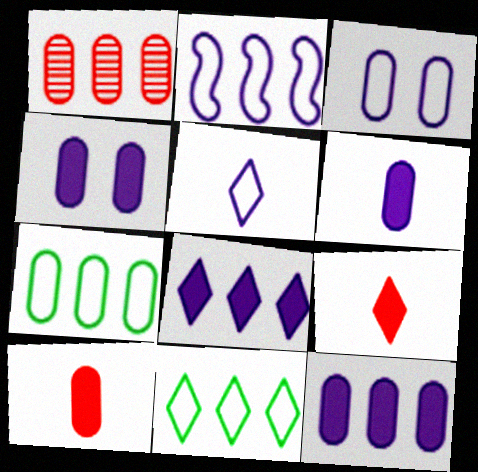[[1, 7, 12], 
[2, 3, 5], 
[4, 6, 12]]